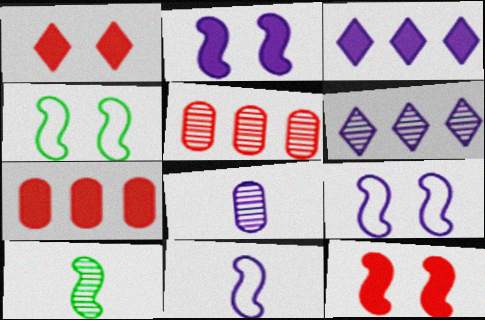[[3, 8, 9]]